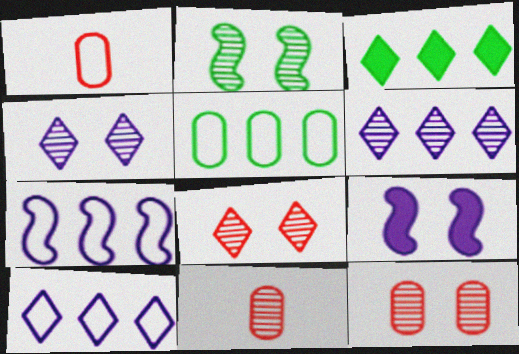[[2, 4, 12], 
[2, 6, 11]]